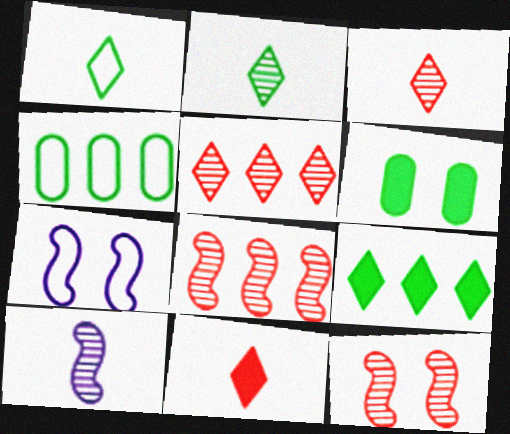[]